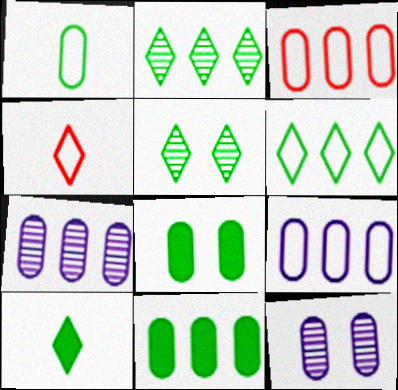[[3, 7, 11], 
[5, 6, 10]]